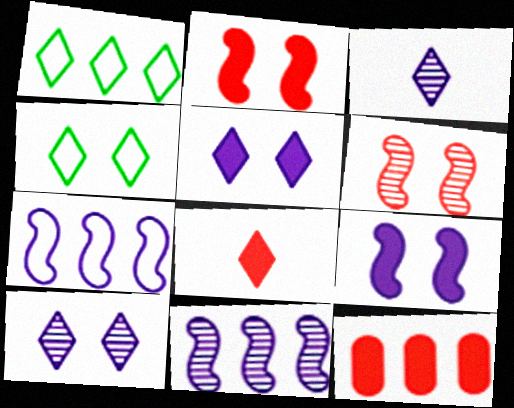[[1, 8, 10], 
[1, 11, 12], 
[2, 8, 12]]